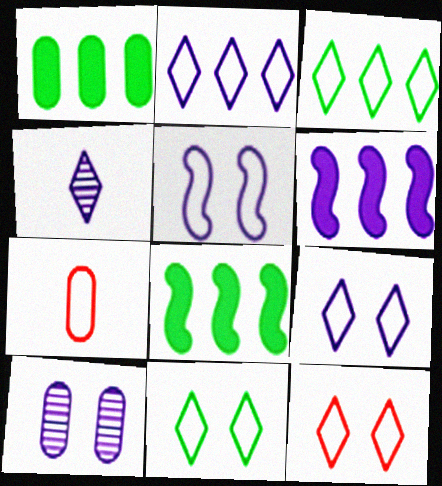[[1, 7, 10], 
[3, 5, 7], 
[9, 11, 12]]